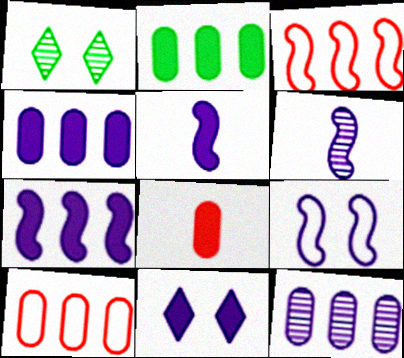[[1, 5, 10], 
[2, 10, 12], 
[4, 5, 11], 
[6, 7, 9]]